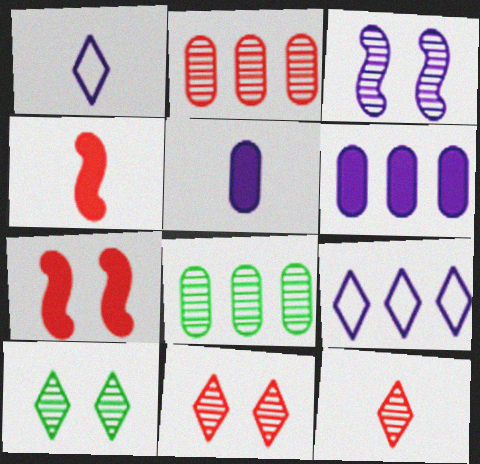[[1, 3, 6], 
[1, 7, 8], 
[3, 5, 9], 
[3, 8, 12]]